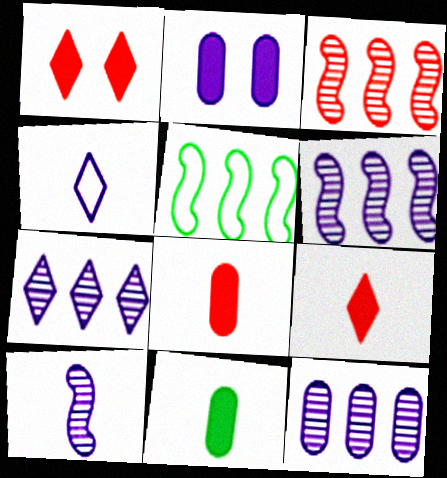[[2, 4, 6], 
[6, 7, 12]]